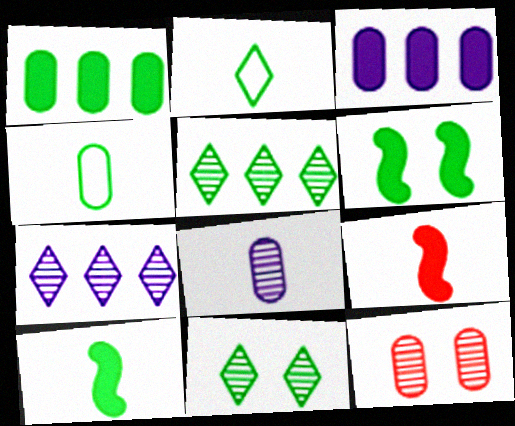[[2, 8, 9], 
[3, 4, 12], 
[4, 5, 6]]